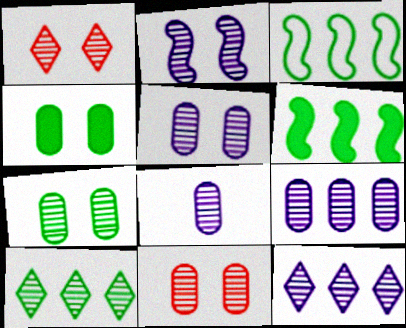[[1, 2, 7], 
[2, 8, 12], 
[5, 7, 11], 
[5, 8, 9]]